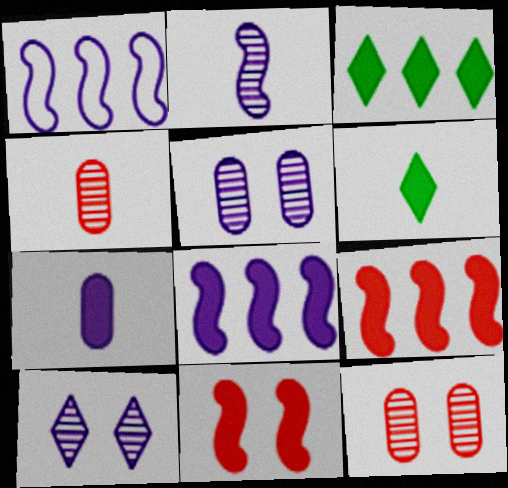[[1, 6, 12], 
[1, 7, 10], 
[3, 7, 11]]